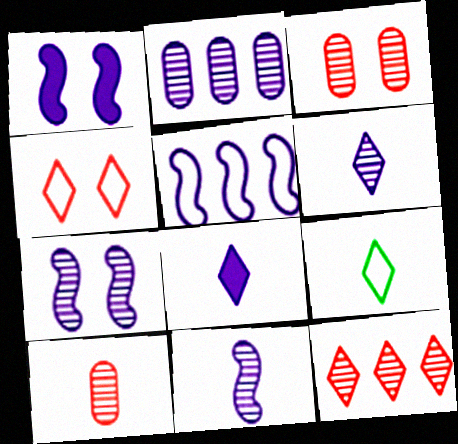[[1, 5, 11], 
[2, 6, 7]]